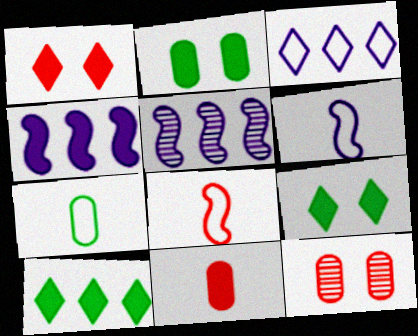[[1, 5, 7], 
[4, 9, 11], 
[6, 10, 12]]